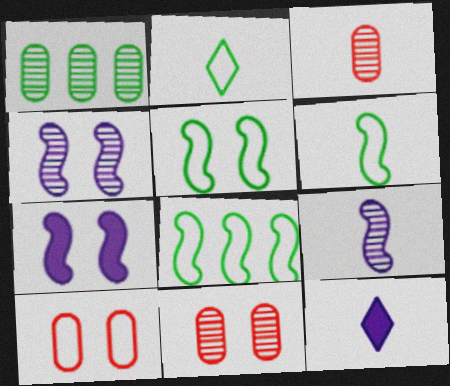[[3, 6, 12], 
[5, 6, 8], 
[8, 11, 12]]